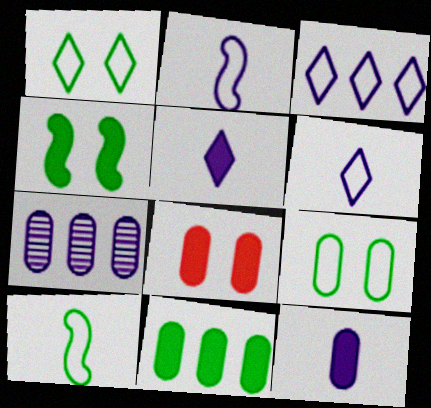[[8, 11, 12]]